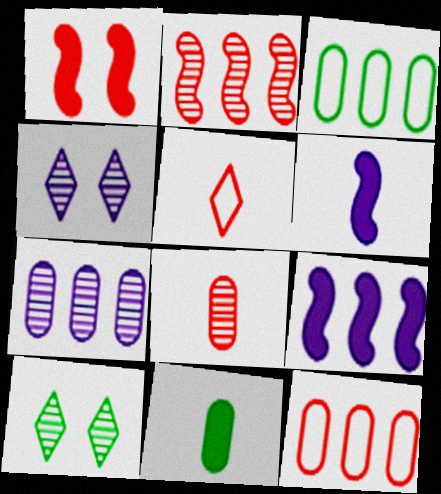[[6, 10, 12]]